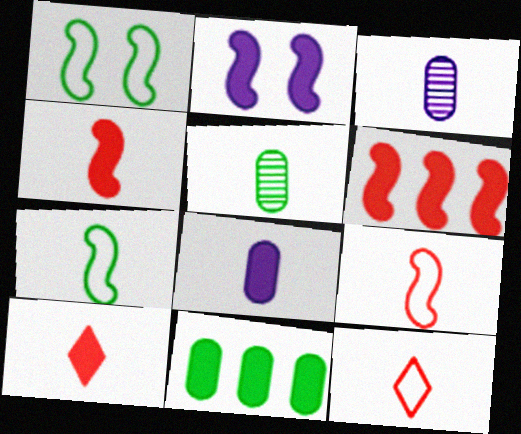[[2, 10, 11], 
[3, 7, 10]]